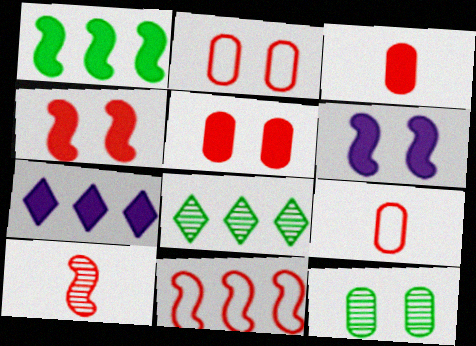[[4, 10, 11], 
[6, 8, 9]]